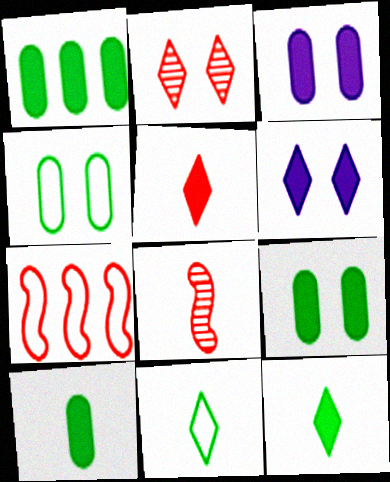[[1, 9, 10]]